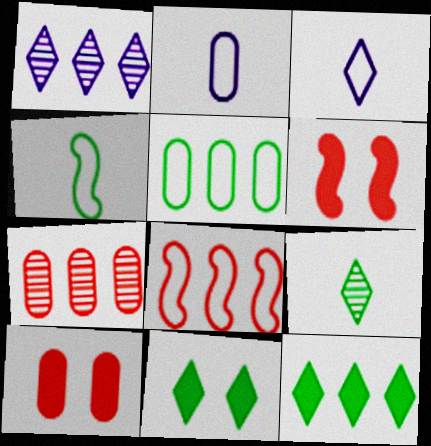[[1, 4, 10]]